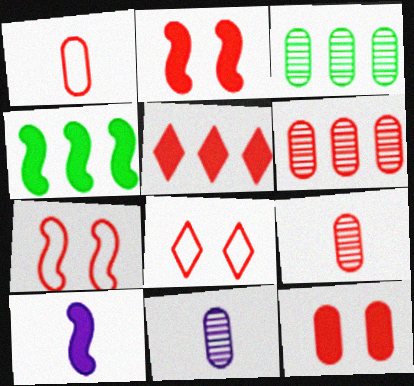[[1, 6, 12], 
[2, 4, 10], 
[3, 8, 10], 
[4, 8, 11], 
[5, 7, 9]]